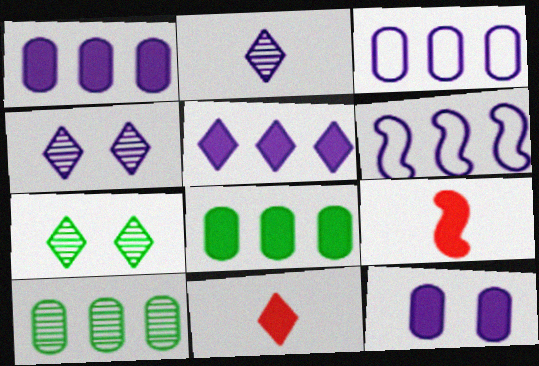[[2, 6, 12], 
[3, 7, 9]]